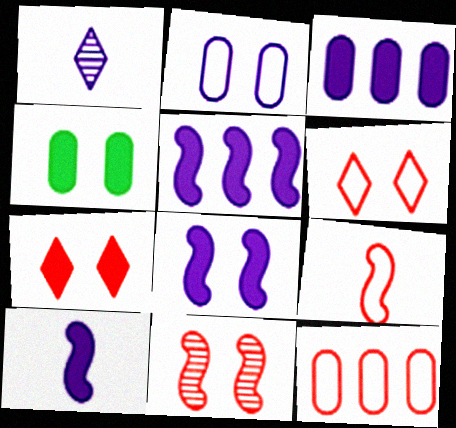[[1, 2, 5], 
[4, 7, 8], 
[5, 8, 10], 
[6, 9, 12]]